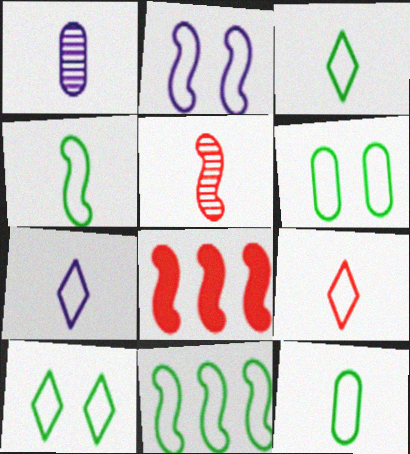[[1, 8, 10], 
[3, 4, 12], 
[3, 6, 11], 
[3, 7, 9], 
[10, 11, 12]]